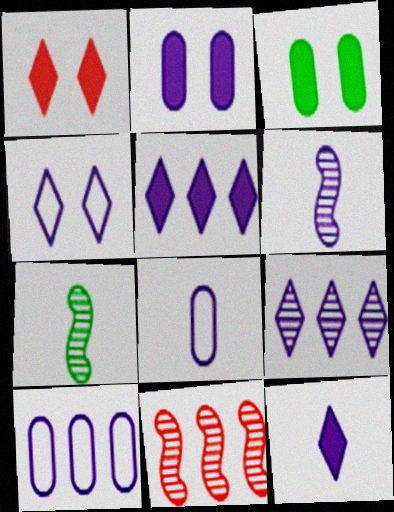[[1, 7, 10], 
[4, 9, 12], 
[6, 8, 12]]